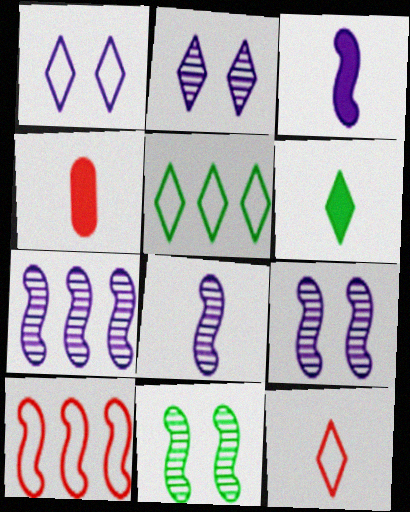[[1, 5, 12], 
[3, 4, 6], 
[3, 10, 11], 
[4, 5, 9], 
[7, 8, 9]]